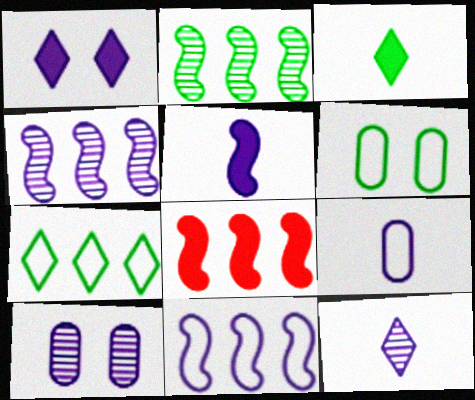[[1, 4, 9], 
[2, 3, 6], 
[2, 8, 11], 
[4, 10, 12], 
[5, 9, 12], 
[6, 8, 12]]